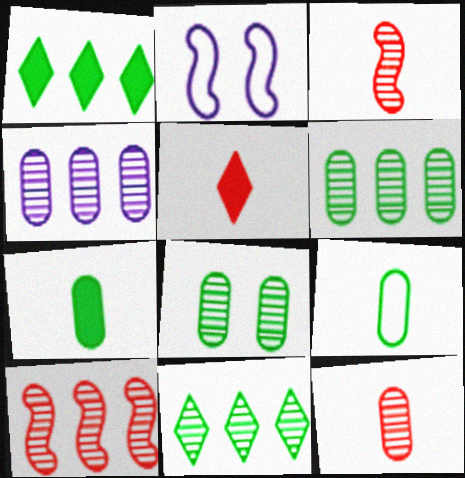[[1, 2, 12], 
[2, 5, 6], 
[4, 8, 12], 
[4, 10, 11]]